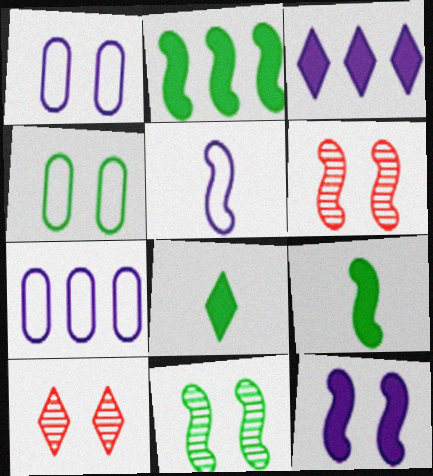[[2, 5, 6], 
[4, 10, 12], 
[6, 7, 8], 
[7, 9, 10]]